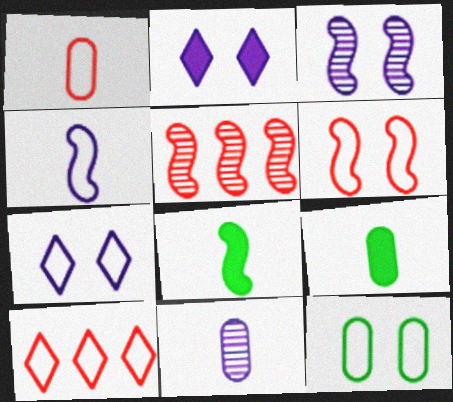[[1, 6, 10], 
[1, 9, 11], 
[3, 9, 10], 
[4, 10, 12], 
[5, 7, 9], 
[6, 7, 12]]